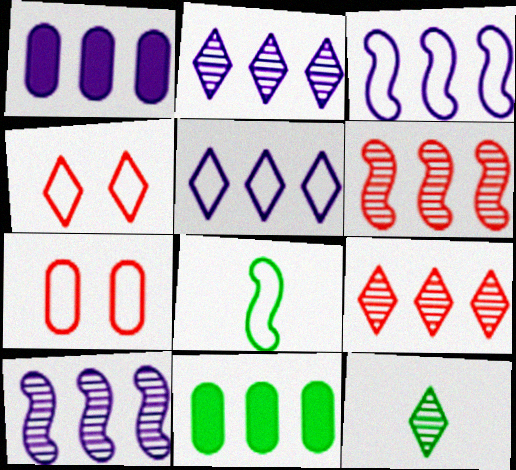[[1, 2, 3], 
[1, 5, 10], 
[3, 9, 11], 
[5, 6, 11], 
[5, 7, 8]]